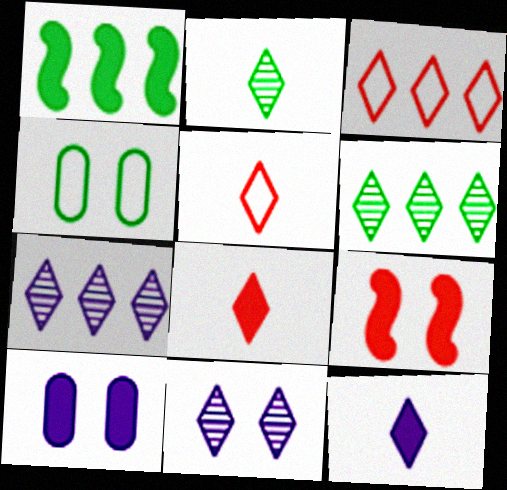[[1, 2, 4], 
[1, 8, 10], 
[2, 5, 12], 
[4, 9, 11]]